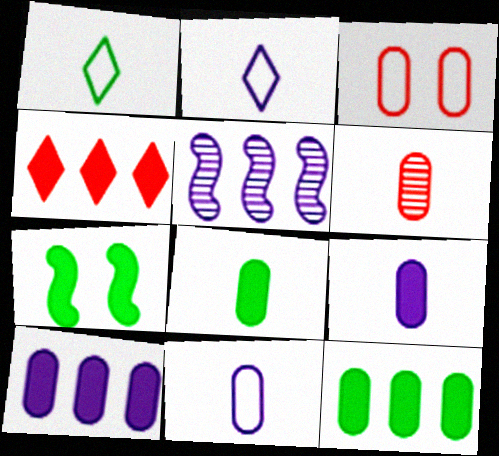[[4, 7, 9], 
[6, 8, 11]]